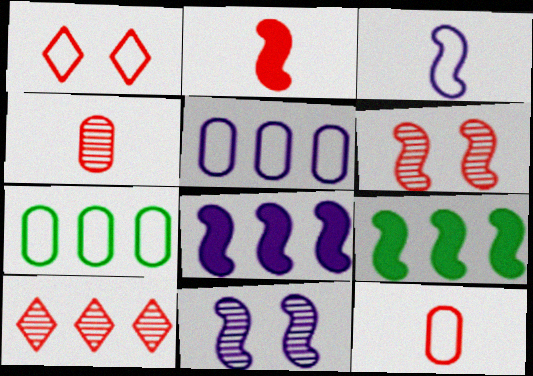[[1, 3, 7], 
[3, 6, 9], 
[3, 8, 11], 
[4, 6, 10], 
[5, 9, 10], 
[7, 8, 10]]